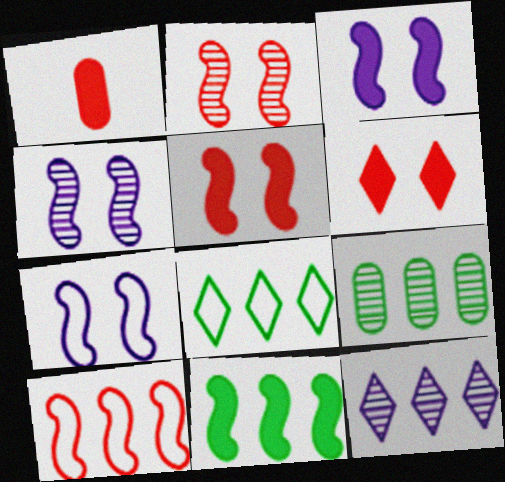[[1, 4, 8], 
[3, 4, 7], 
[8, 9, 11]]